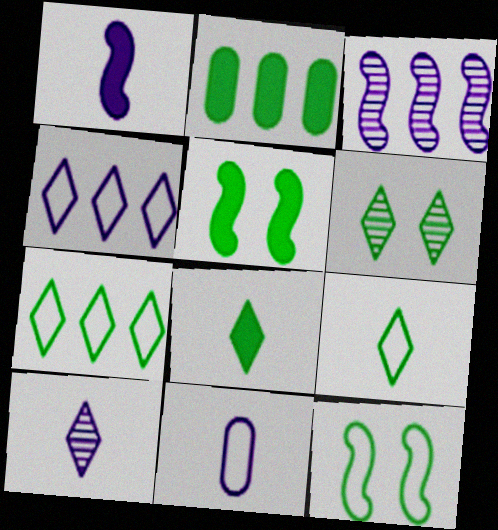[[1, 10, 11], 
[2, 5, 8], 
[6, 7, 8]]